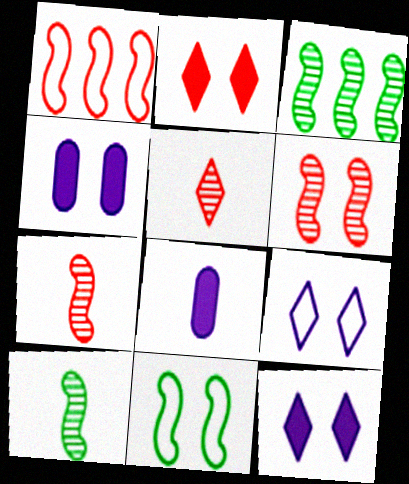[]